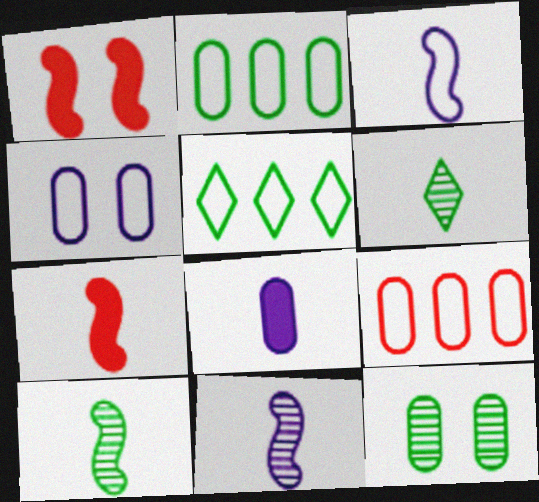[[3, 7, 10], 
[8, 9, 12]]